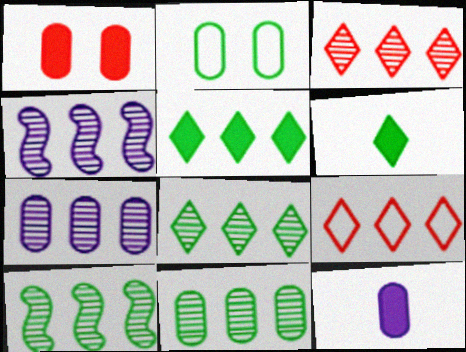[[2, 6, 10], 
[3, 4, 11], 
[3, 7, 10], 
[8, 10, 11]]